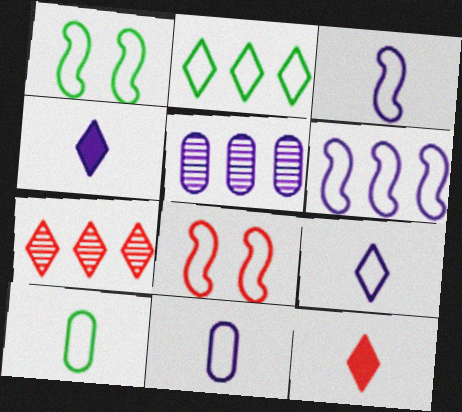[[1, 2, 10], 
[1, 5, 12], 
[2, 8, 11], 
[3, 9, 11]]